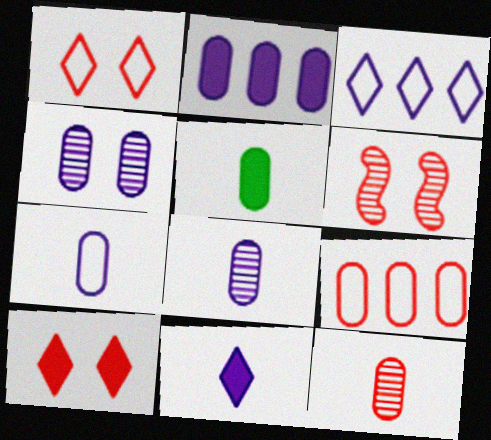[[2, 4, 7], 
[3, 5, 6], 
[4, 5, 9], 
[5, 7, 12]]